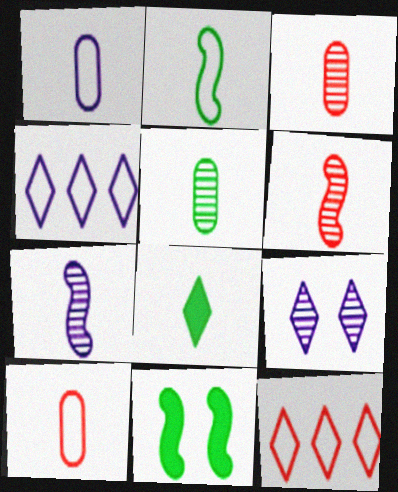[[1, 6, 8], 
[2, 5, 8], 
[3, 4, 11], 
[7, 8, 10], 
[8, 9, 12]]